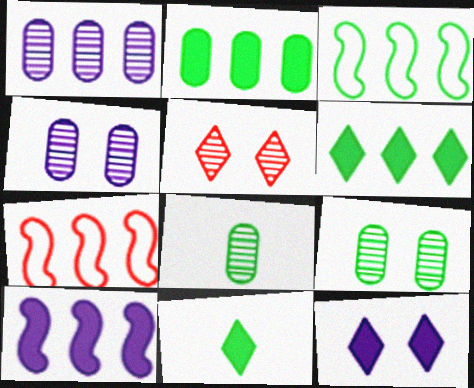[[1, 6, 7], 
[3, 9, 11], 
[4, 7, 11], 
[7, 8, 12]]